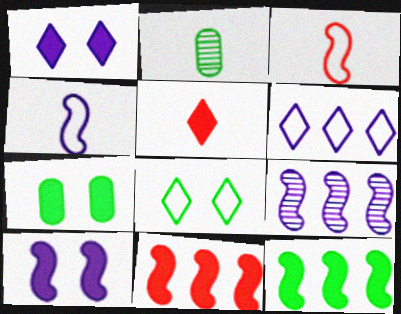[[2, 4, 5], 
[2, 8, 12], 
[4, 9, 10]]